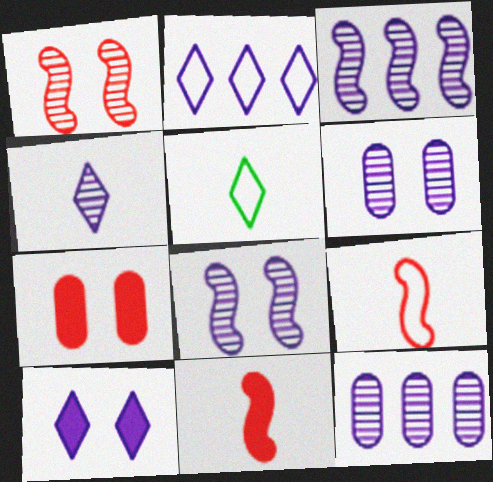[[2, 4, 10], 
[3, 4, 6], 
[3, 5, 7], 
[4, 8, 12]]